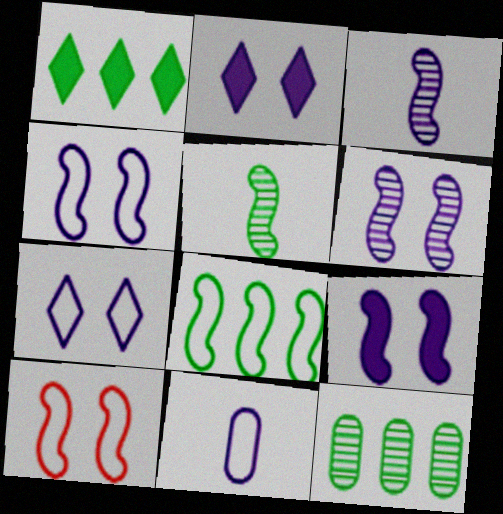[[1, 8, 12], 
[4, 6, 9]]